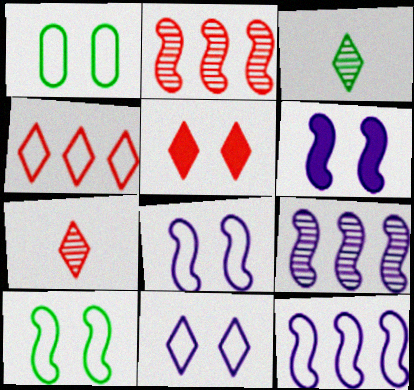[[4, 5, 7]]